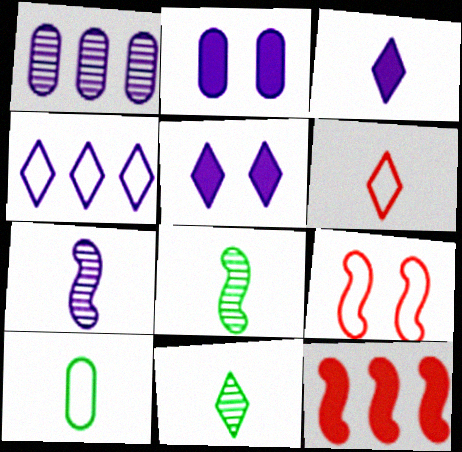[[2, 4, 7], 
[3, 6, 11], 
[4, 9, 10]]